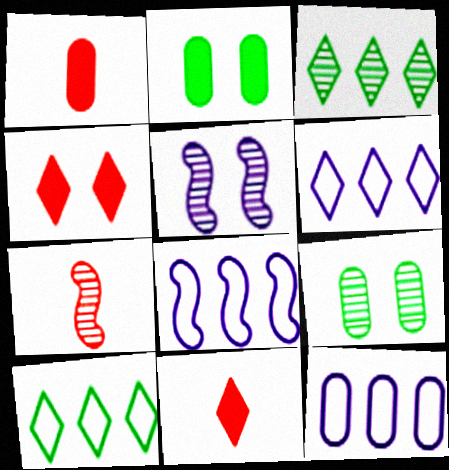[[1, 5, 10], 
[1, 9, 12], 
[2, 6, 7], 
[6, 8, 12], 
[8, 9, 11]]